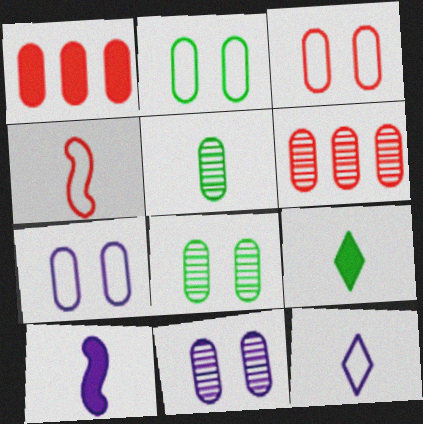[[1, 5, 7], 
[2, 3, 7], 
[5, 6, 11]]